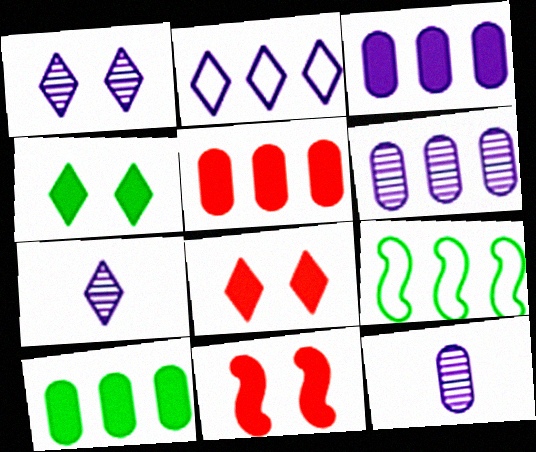[[3, 5, 10], 
[8, 9, 12]]